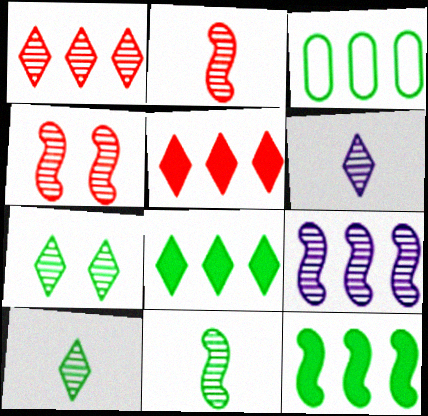[[1, 6, 7], 
[3, 5, 9], 
[4, 9, 11]]